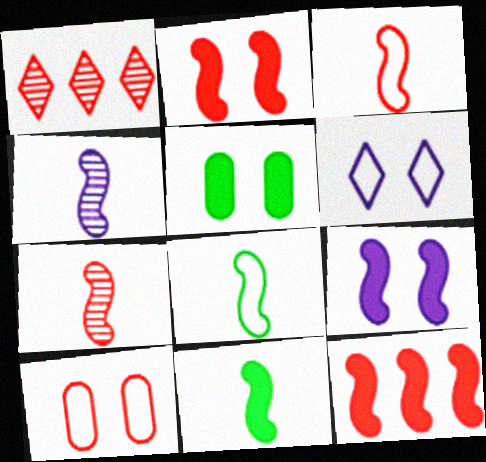[[3, 4, 11], 
[9, 11, 12]]